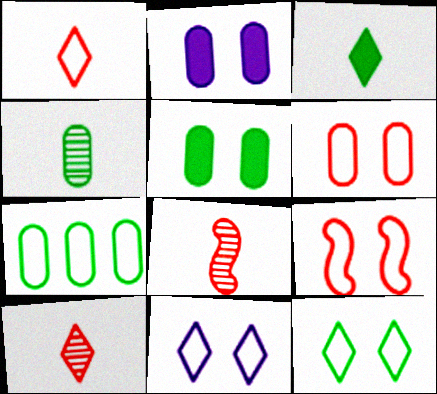[[4, 5, 7]]